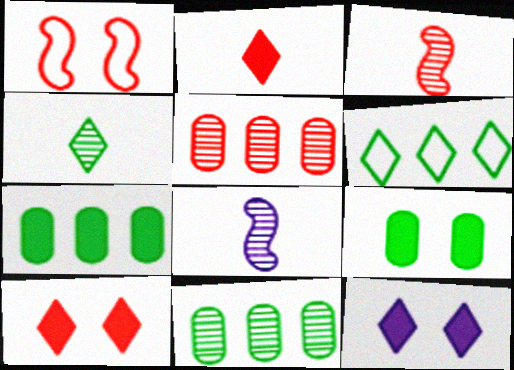[[1, 2, 5]]